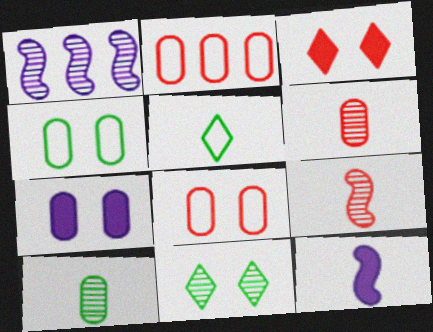[[1, 6, 11], 
[2, 3, 9], 
[2, 7, 10], 
[2, 11, 12], 
[5, 6, 12]]